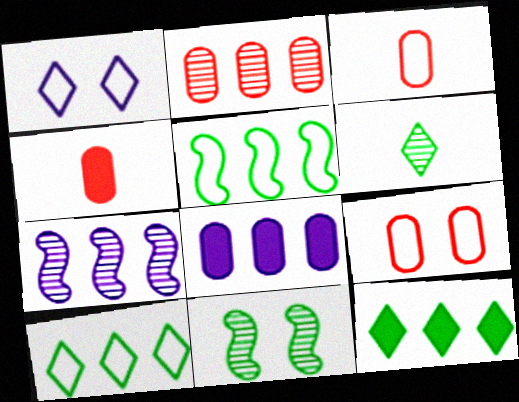[[1, 3, 5], 
[2, 4, 9]]